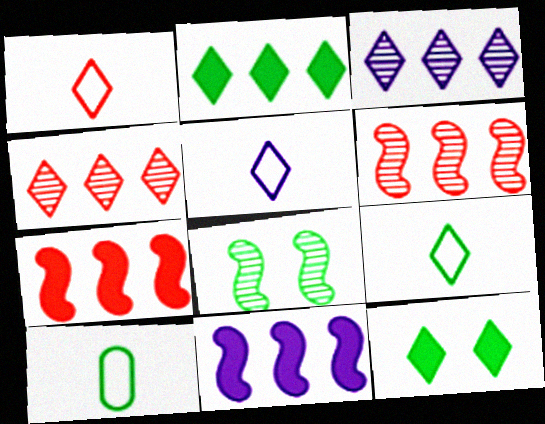[[1, 3, 12], 
[1, 5, 9], 
[2, 8, 10], 
[4, 5, 12]]